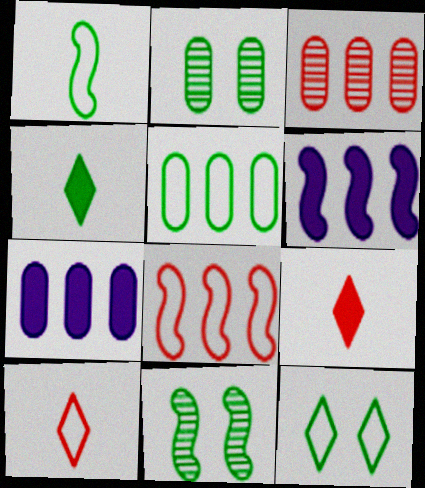[[1, 5, 12], 
[2, 6, 10], 
[3, 5, 7], 
[4, 5, 11], 
[7, 10, 11]]